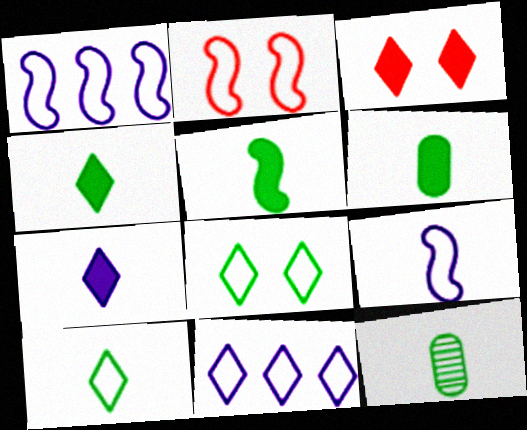[[1, 3, 12], 
[4, 5, 6], 
[5, 10, 12]]